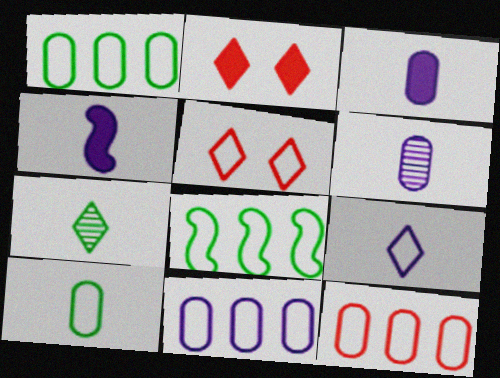[[1, 11, 12], 
[2, 6, 8], 
[4, 6, 9]]